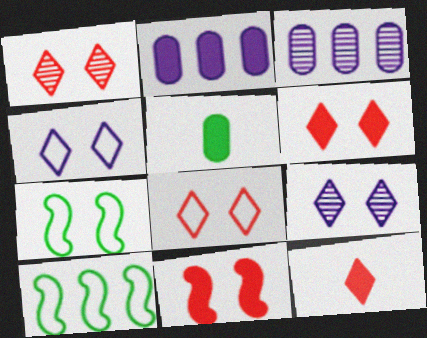[[1, 6, 8], 
[3, 7, 12]]